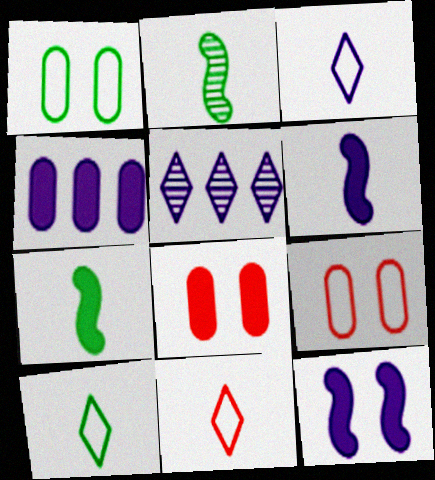[[3, 10, 11], 
[5, 7, 9]]